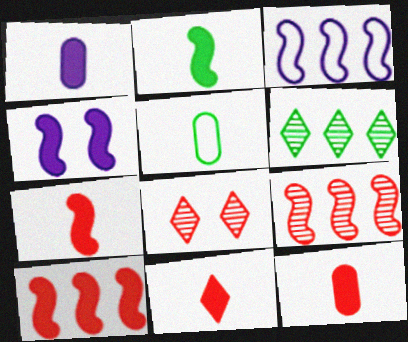[[1, 2, 11], 
[2, 4, 10], 
[7, 11, 12]]